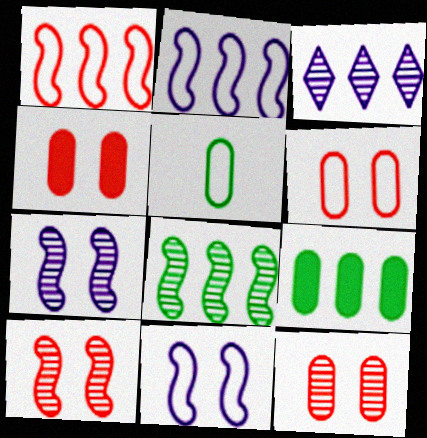[[1, 3, 9], 
[4, 6, 12]]